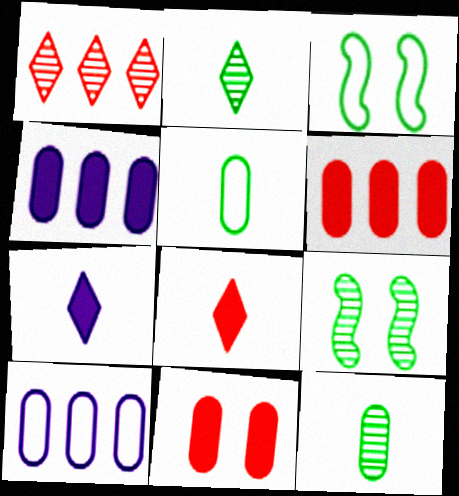[[8, 9, 10], 
[10, 11, 12]]